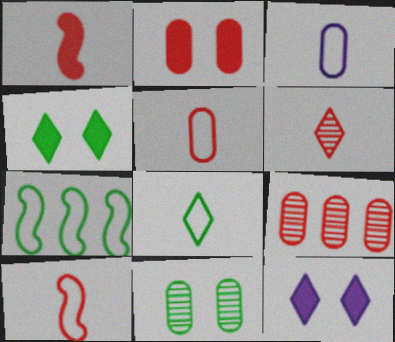[[1, 5, 6], 
[2, 5, 9], 
[3, 8, 10]]